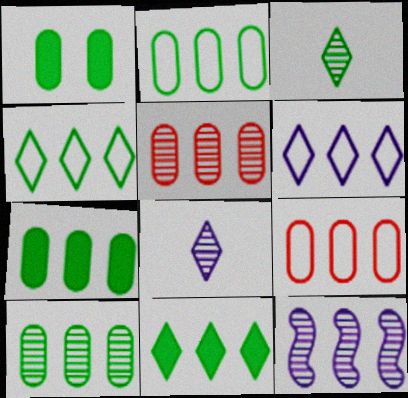[[2, 7, 10], 
[9, 11, 12]]